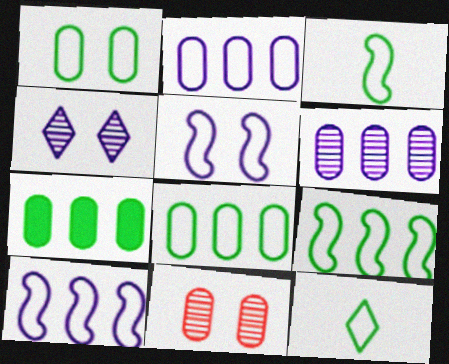[[1, 9, 12]]